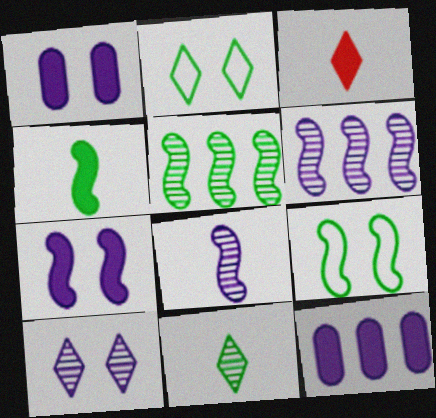[[4, 5, 9]]